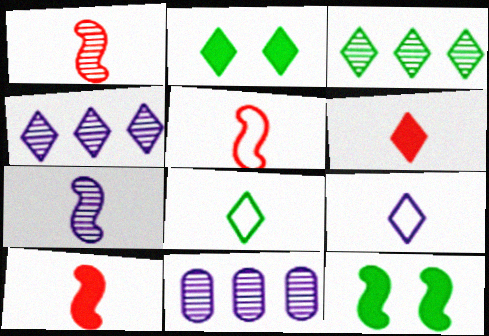[[1, 5, 10], 
[2, 3, 8], 
[2, 5, 11]]